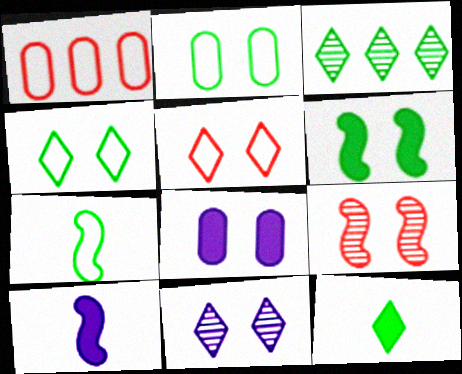[[3, 4, 12], 
[4, 8, 9]]